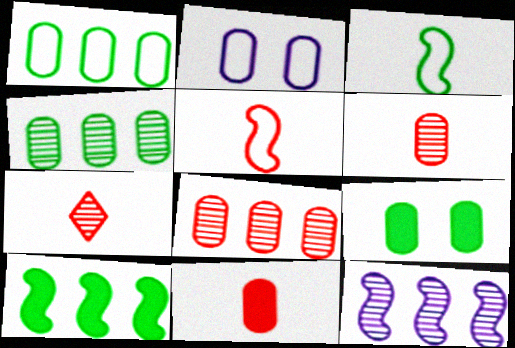[[2, 4, 11], 
[2, 7, 10], 
[5, 7, 11]]